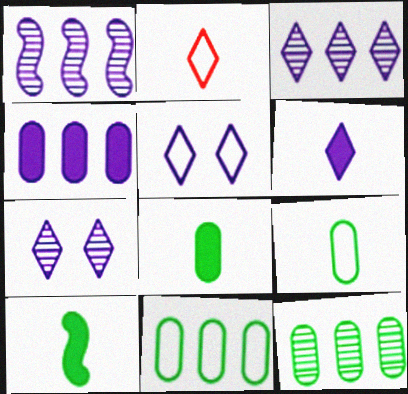[[3, 5, 6]]